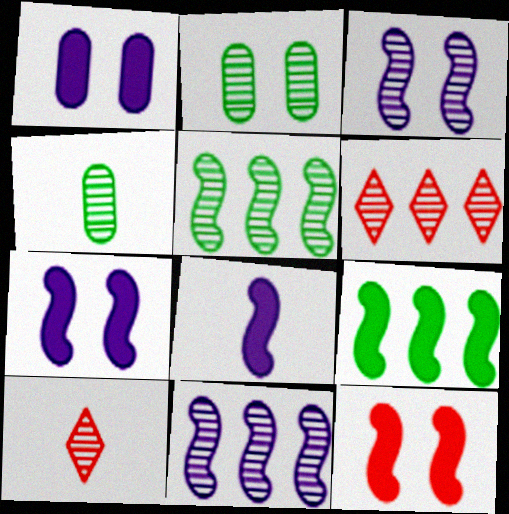[[2, 10, 11], 
[3, 4, 6], 
[8, 9, 12]]